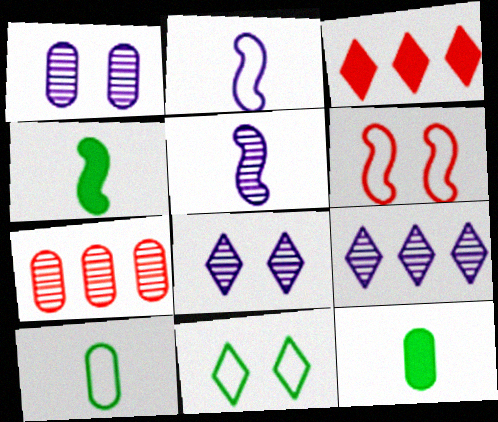[[1, 5, 9], 
[6, 9, 12]]